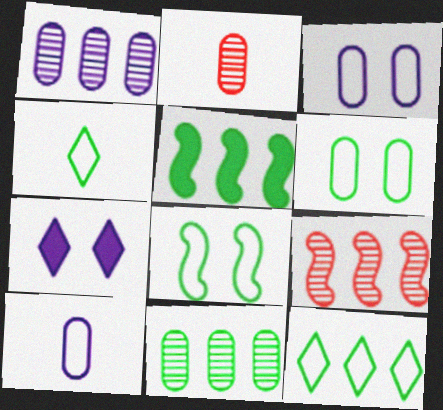[[5, 11, 12]]